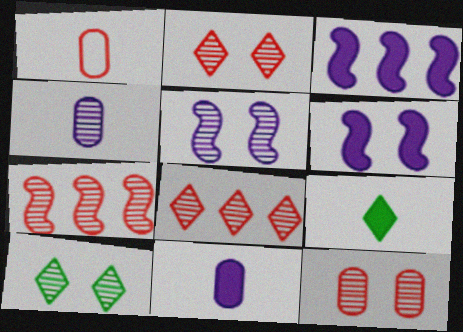[[1, 3, 10], 
[4, 7, 10], 
[5, 10, 12]]